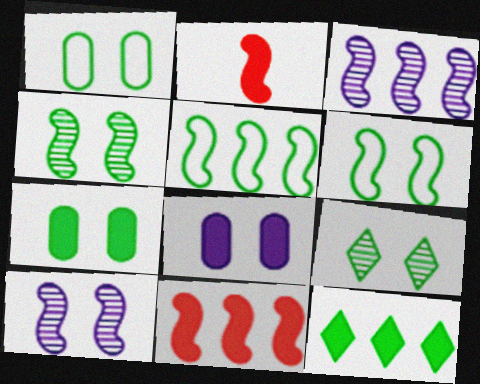[[2, 3, 6], 
[2, 5, 10], 
[2, 8, 12], 
[3, 5, 11], 
[6, 7, 9]]